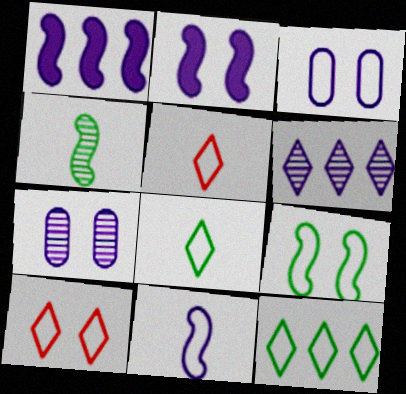[[3, 9, 10]]